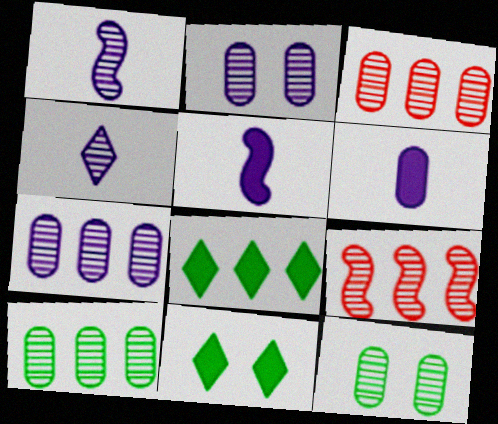[[3, 7, 10], 
[4, 9, 12]]